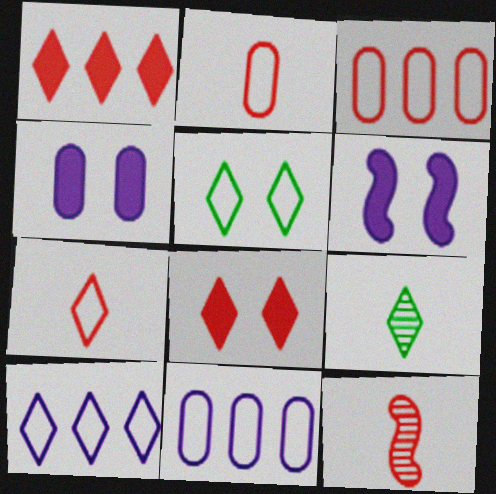[[3, 6, 9], 
[3, 8, 12], 
[5, 7, 10], 
[8, 9, 10]]